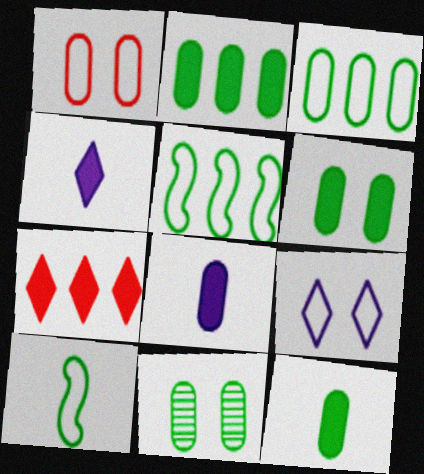[[2, 6, 12], 
[3, 11, 12]]